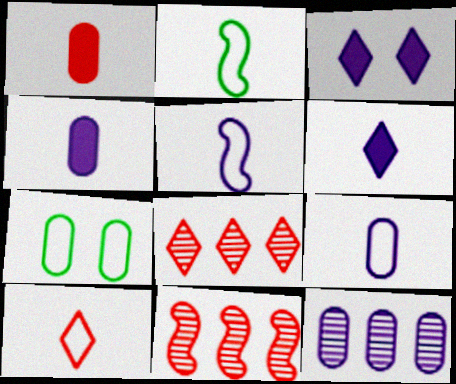[[1, 7, 12], 
[2, 9, 10], 
[3, 5, 12], 
[6, 7, 11]]